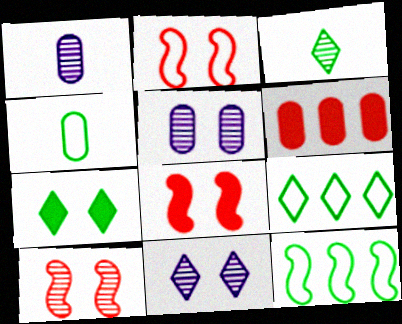[[1, 8, 9], 
[2, 5, 7], 
[2, 8, 10], 
[3, 7, 9], 
[4, 5, 6]]